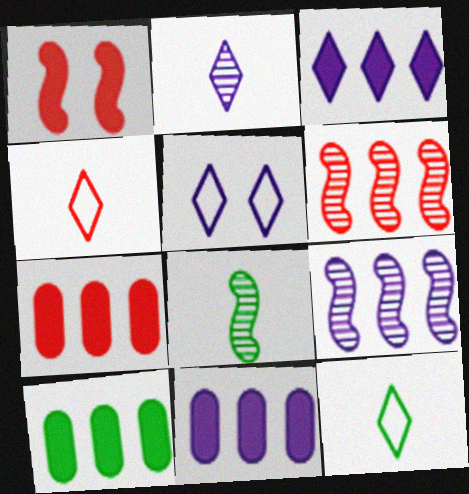[[2, 3, 5], 
[5, 7, 8], 
[7, 10, 11]]